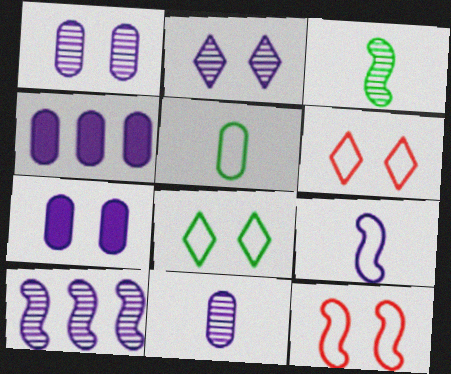[[2, 4, 9], 
[2, 10, 11], 
[3, 4, 6]]